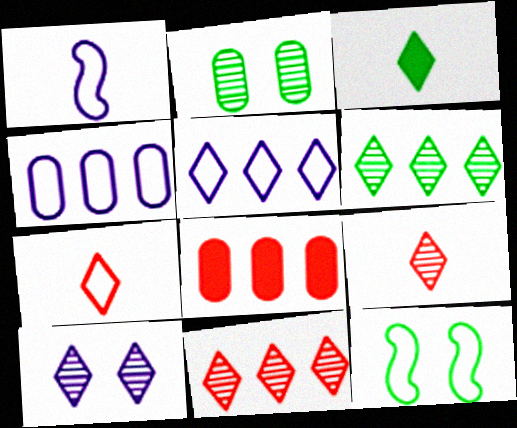[[4, 7, 12], 
[6, 9, 10]]